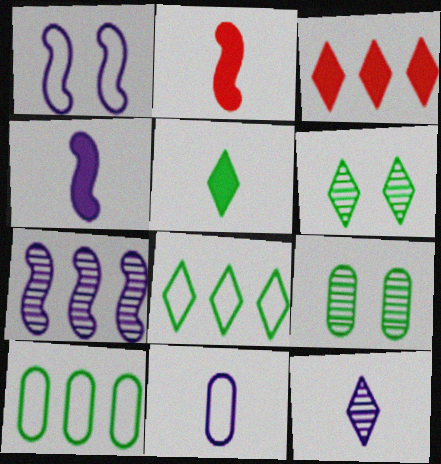[[1, 4, 7], 
[3, 7, 10], 
[4, 11, 12], 
[5, 6, 8]]